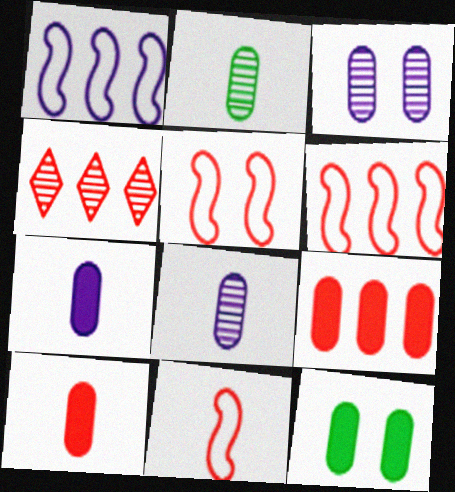[[4, 5, 10], 
[4, 6, 9], 
[5, 6, 11], 
[7, 9, 12]]